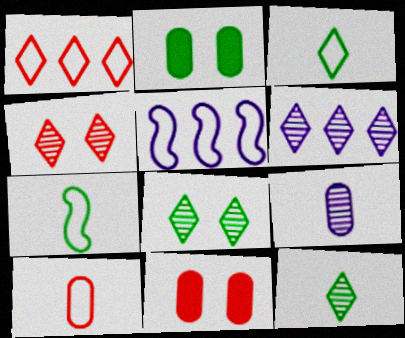[[4, 6, 12], 
[5, 11, 12], 
[6, 7, 11]]